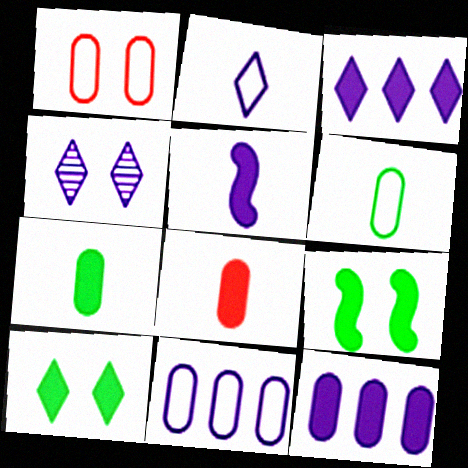[[1, 4, 9], 
[1, 6, 11], 
[2, 3, 4], 
[3, 8, 9], 
[4, 5, 11]]